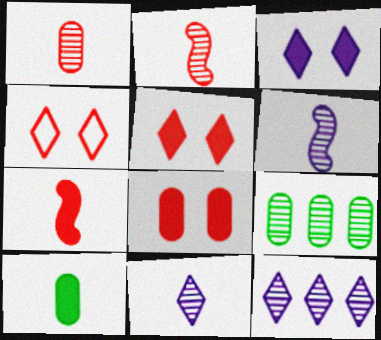[]